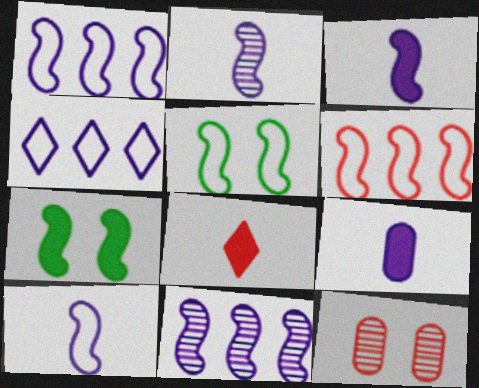[[2, 3, 10], 
[2, 6, 7], 
[5, 6, 10], 
[6, 8, 12]]